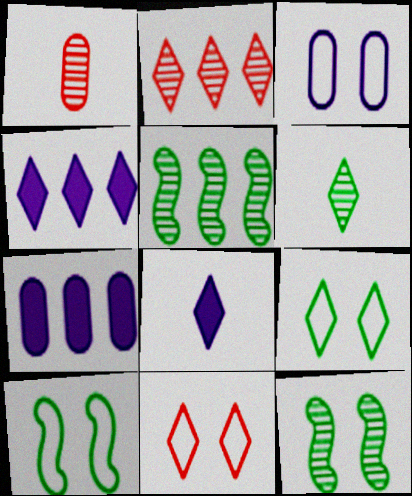[[1, 4, 10], 
[2, 8, 9], 
[3, 10, 11], 
[4, 6, 11]]